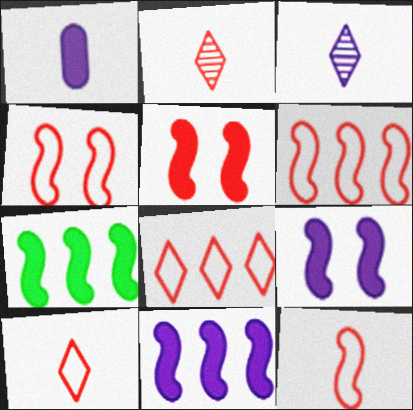[[4, 6, 12]]